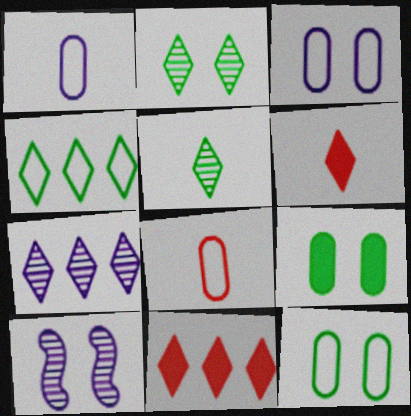[[4, 7, 11]]